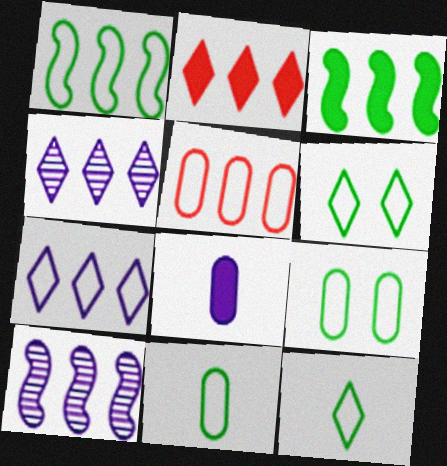[[1, 5, 7], 
[1, 6, 11], 
[1, 9, 12], 
[3, 4, 5]]